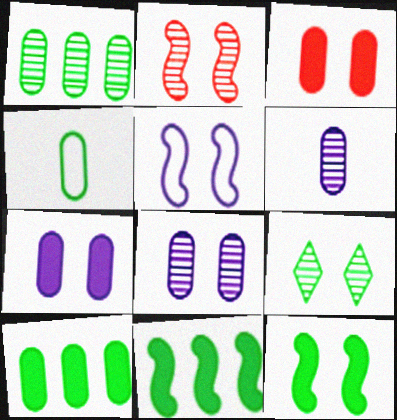[[2, 5, 12], 
[2, 8, 9], 
[3, 5, 9], 
[4, 9, 11]]